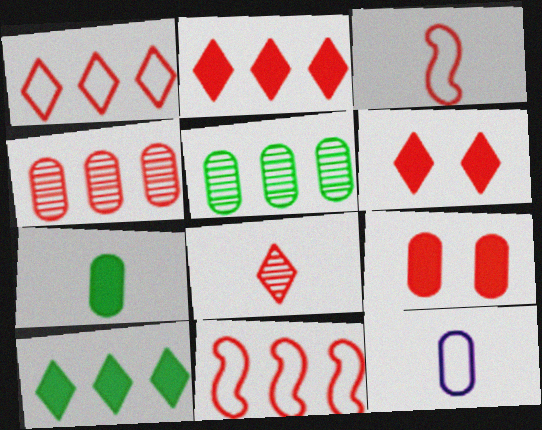[[1, 6, 8], 
[2, 4, 11], 
[3, 4, 6], 
[5, 9, 12], 
[8, 9, 11]]